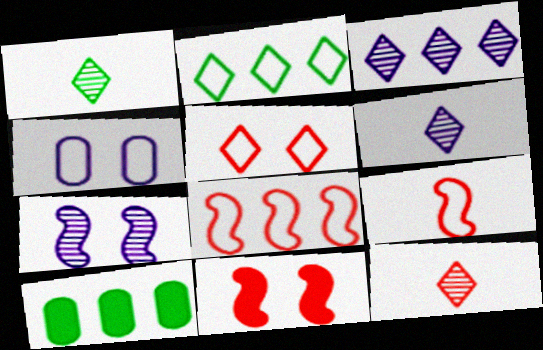[[1, 6, 12], 
[2, 4, 9], 
[3, 8, 10]]